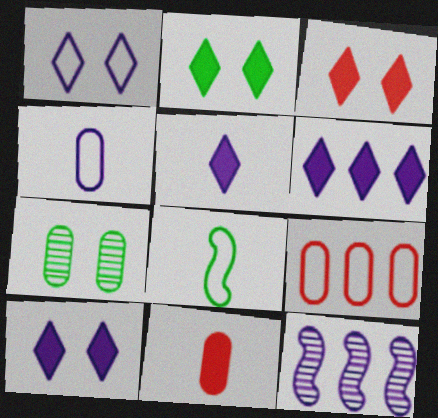[[1, 8, 9], 
[2, 3, 10], 
[4, 10, 12], 
[5, 6, 10]]